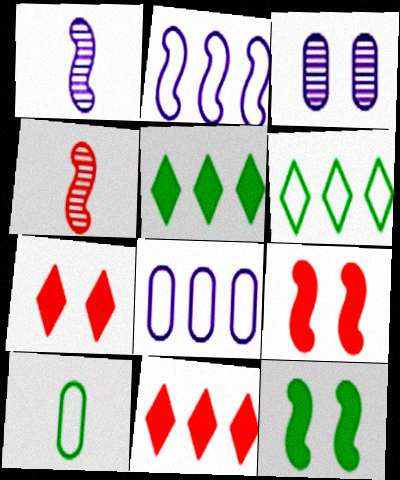[[2, 4, 12]]